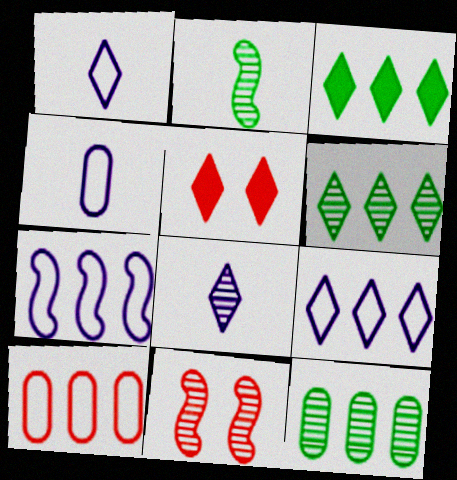[[1, 5, 6], 
[3, 4, 11], 
[8, 11, 12]]